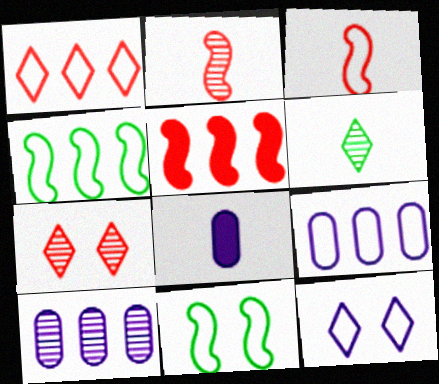[[1, 4, 9], 
[3, 6, 8], 
[4, 7, 8]]